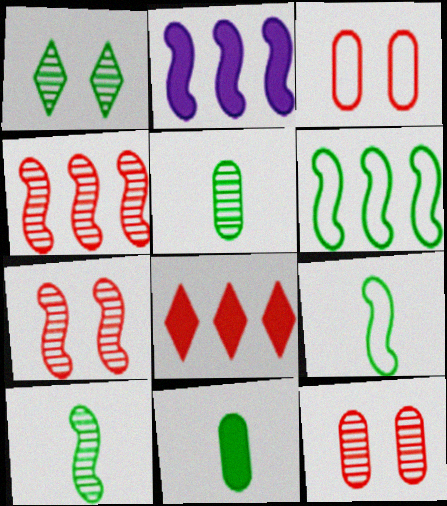[[1, 6, 11], 
[2, 4, 6], 
[2, 7, 9]]